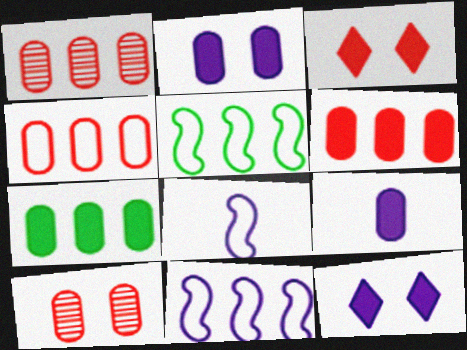[[1, 4, 6]]